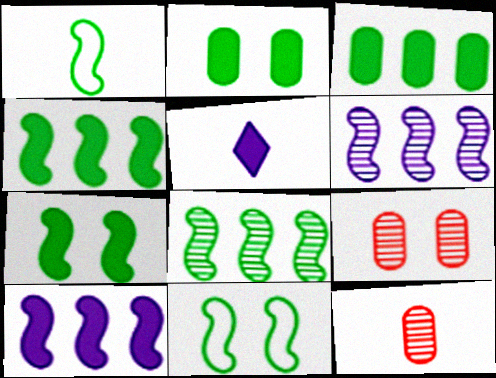[[1, 5, 12], 
[1, 7, 8]]